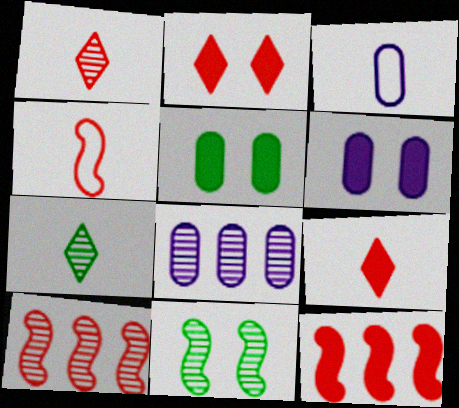[[1, 8, 11], 
[3, 6, 8]]